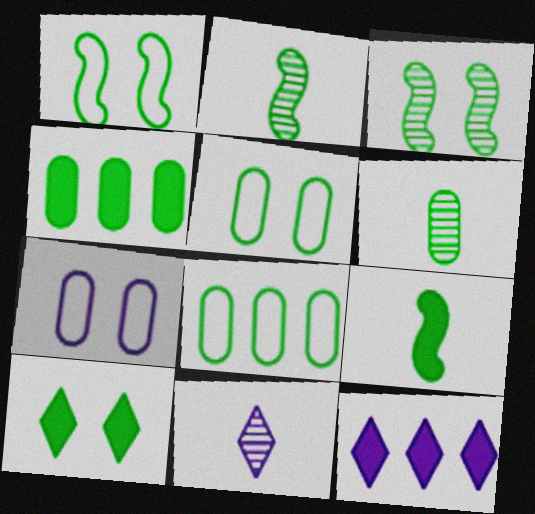[[2, 8, 10], 
[3, 5, 10], 
[4, 5, 6], 
[4, 9, 10]]